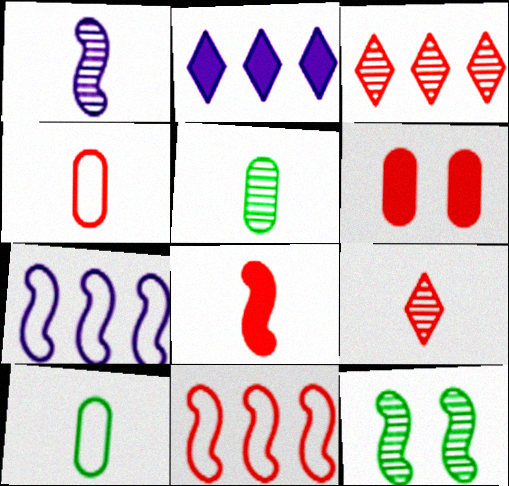[[1, 5, 9], 
[2, 4, 12], 
[4, 8, 9], 
[6, 9, 11], 
[7, 8, 12]]